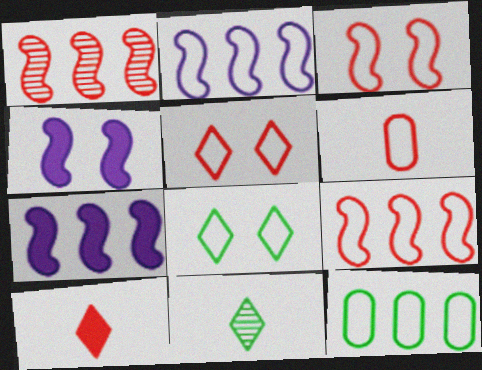[[2, 6, 8], 
[5, 6, 9]]